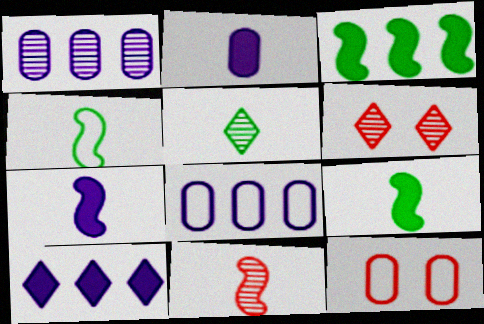[[4, 7, 11], 
[6, 8, 9]]